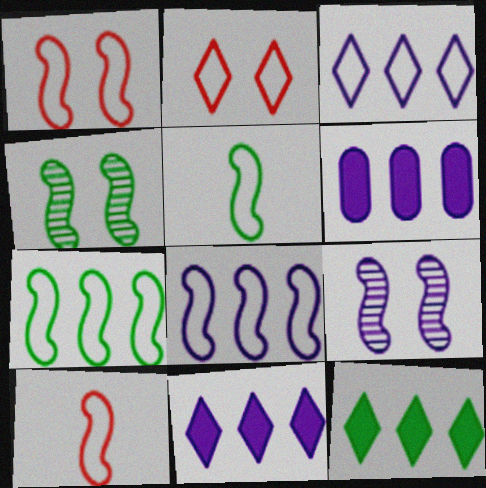[[1, 5, 8]]